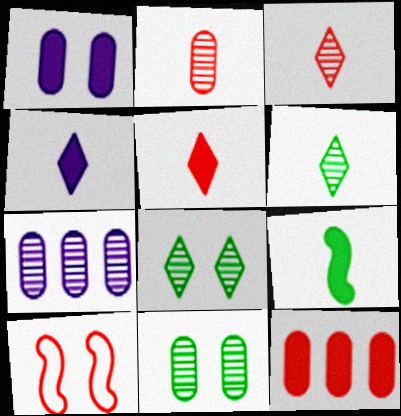[[1, 8, 10], 
[2, 7, 11], 
[3, 10, 12]]